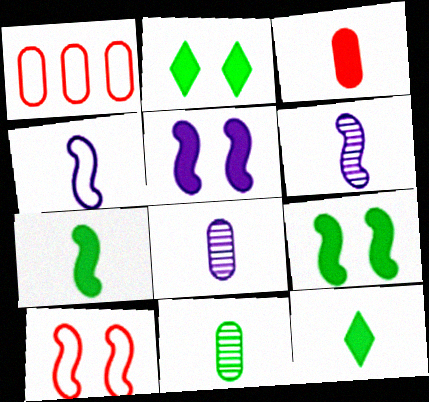[[1, 2, 6]]